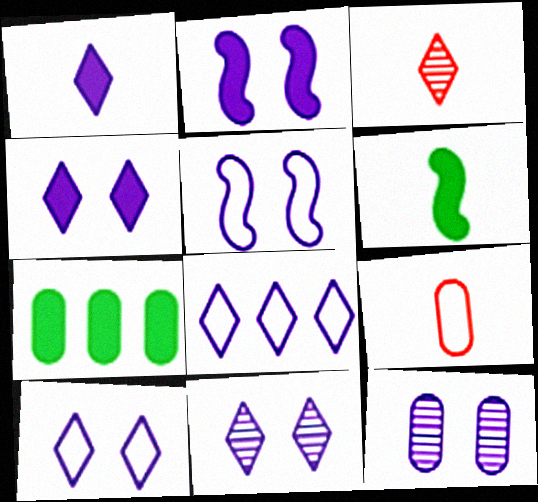[[1, 8, 11], 
[2, 10, 12], 
[3, 5, 7], 
[4, 5, 12], 
[4, 10, 11], 
[7, 9, 12]]